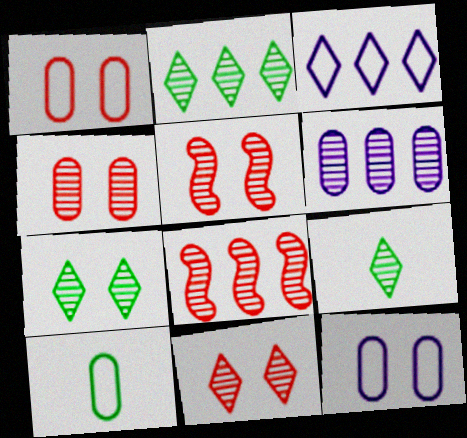[[2, 6, 8], 
[2, 7, 9], 
[4, 5, 11], 
[5, 6, 9]]